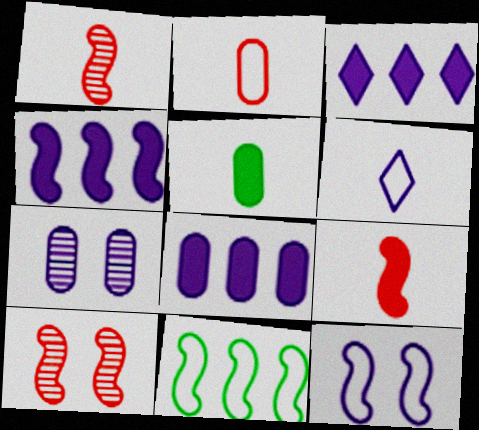[[1, 5, 6], 
[3, 4, 8], 
[4, 6, 7]]